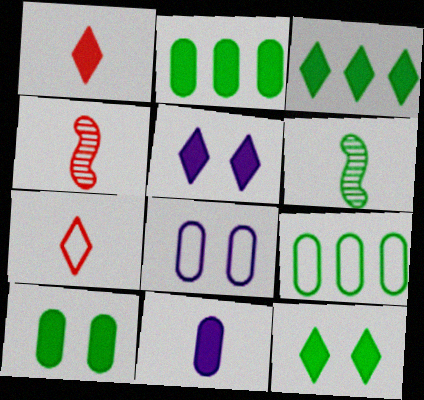[[1, 3, 5], 
[3, 4, 8], 
[4, 5, 9], 
[6, 7, 11], 
[6, 9, 12]]